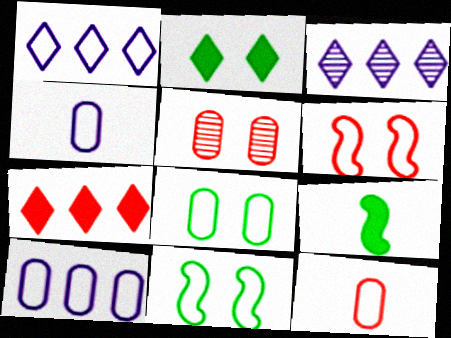[[1, 5, 9], 
[1, 11, 12], 
[8, 10, 12]]